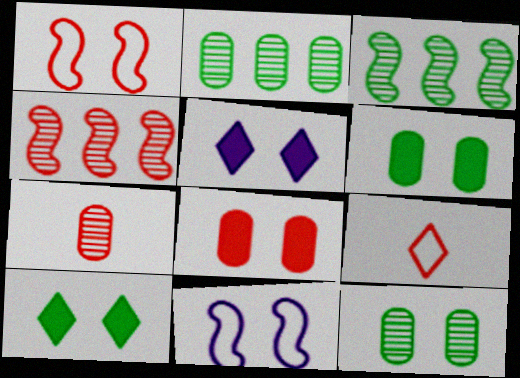[[1, 5, 12], 
[4, 8, 9]]